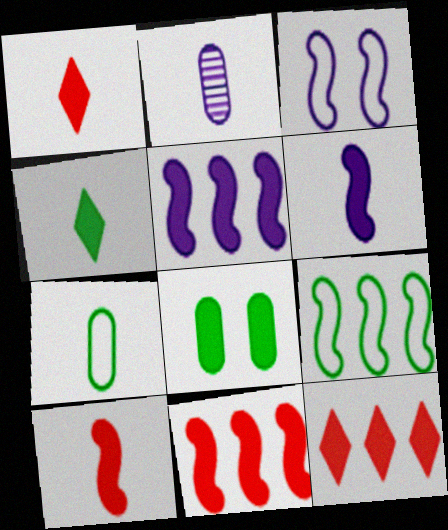[[1, 5, 8], 
[6, 8, 12]]